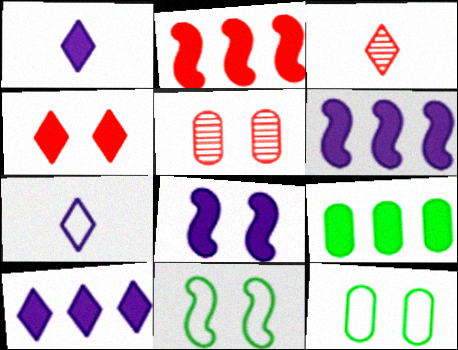[[2, 9, 10], 
[3, 6, 12]]